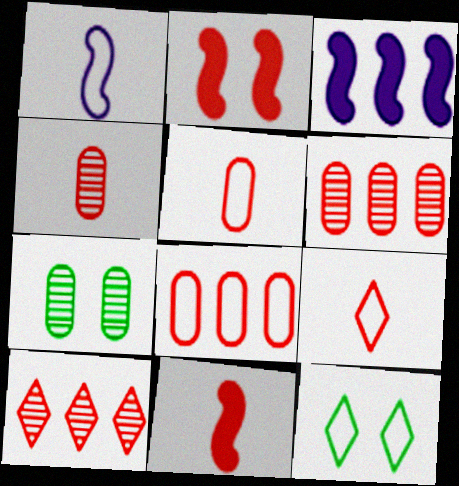[[1, 8, 12], 
[2, 5, 10], 
[2, 6, 9], 
[3, 4, 12], 
[3, 7, 9], 
[4, 9, 11]]